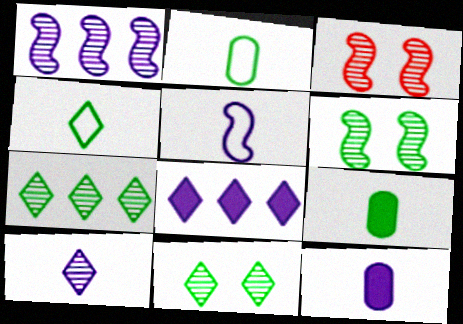[[2, 3, 8], 
[5, 10, 12]]